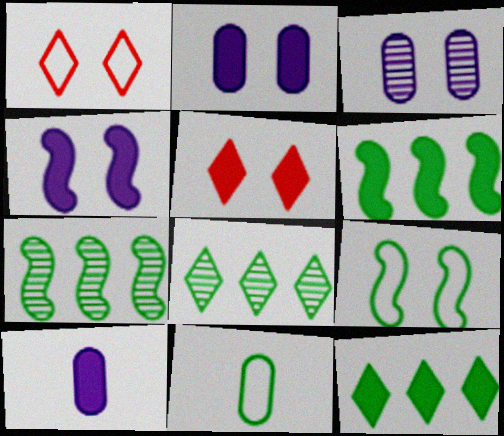[[1, 7, 10], 
[3, 5, 9], 
[5, 6, 10]]